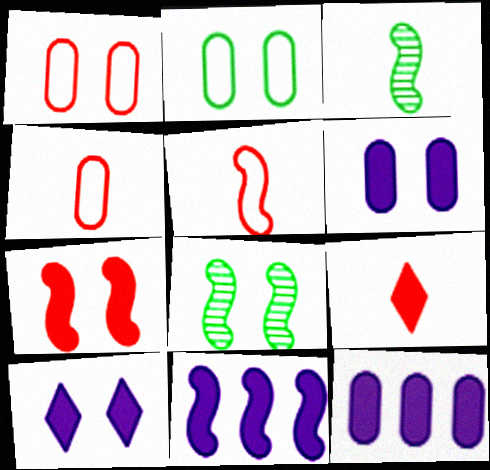[[1, 8, 10], 
[5, 8, 11]]